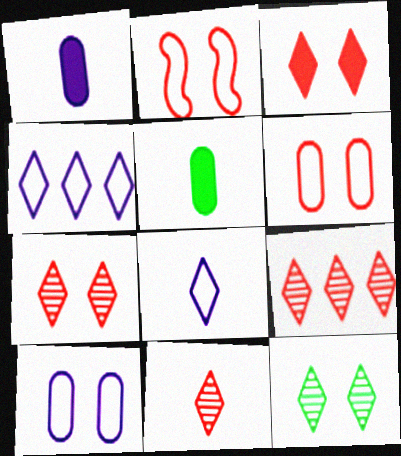[[7, 9, 11]]